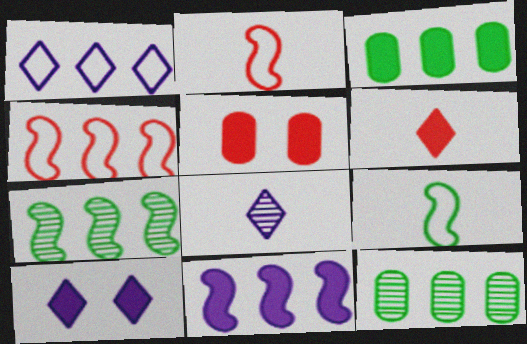[[1, 8, 10], 
[2, 10, 12], 
[4, 7, 11]]